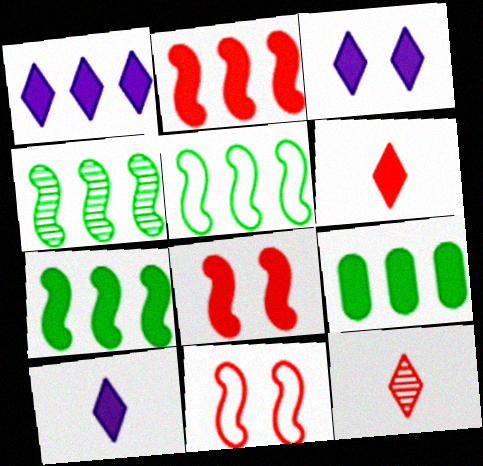[[1, 2, 9], 
[1, 3, 10], 
[4, 5, 7], 
[8, 9, 10]]